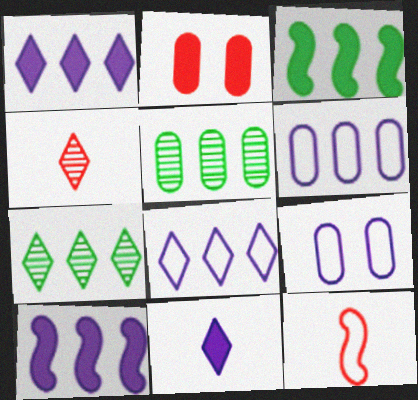[[2, 3, 11], 
[3, 4, 9]]